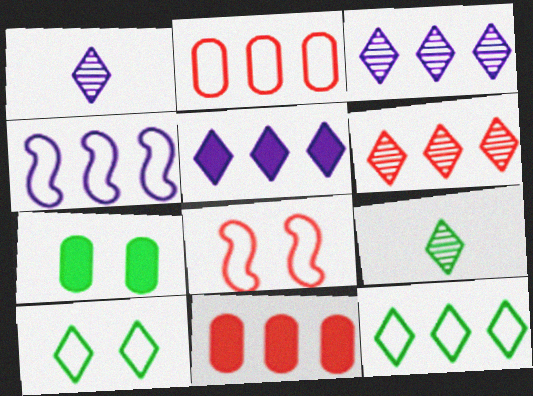[[2, 4, 12], 
[5, 6, 12]]